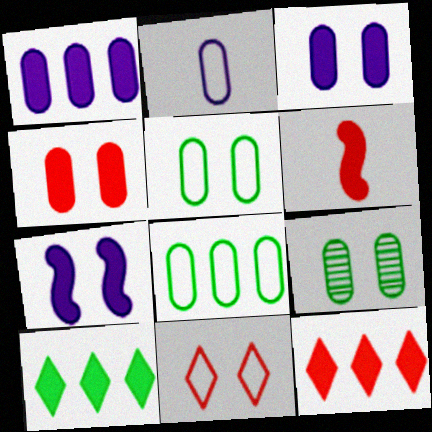[[3, 6, 10], 
[4, 6, 12], 
[7, 9, 11]]